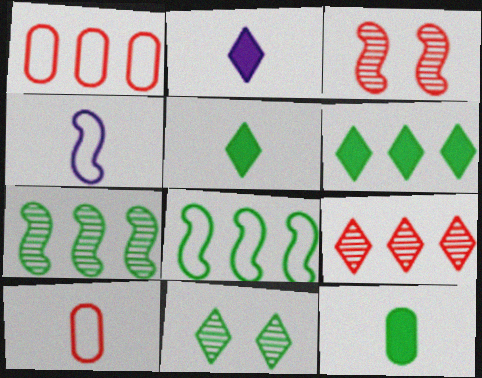[[8, 11, 12]]